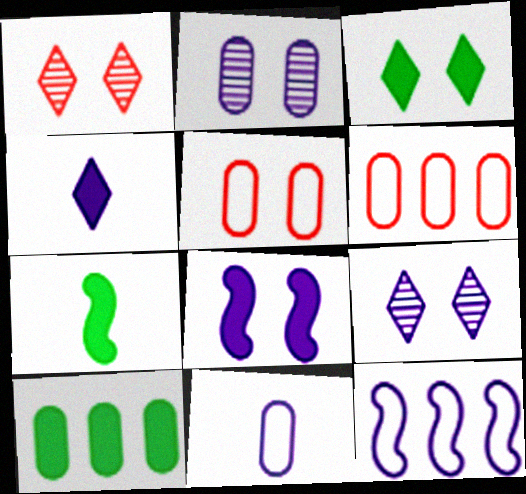[[2, 4, 12], 
[3, 7, 10], 
[6, 7, 9]]